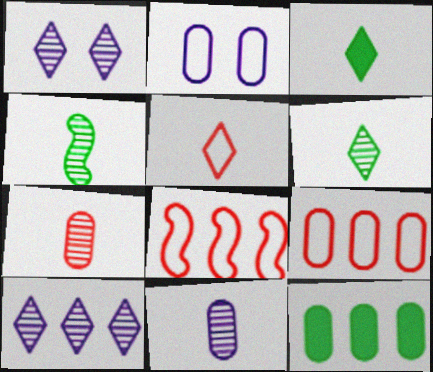[[2, 7, 12], 
[8, 10, 12]]